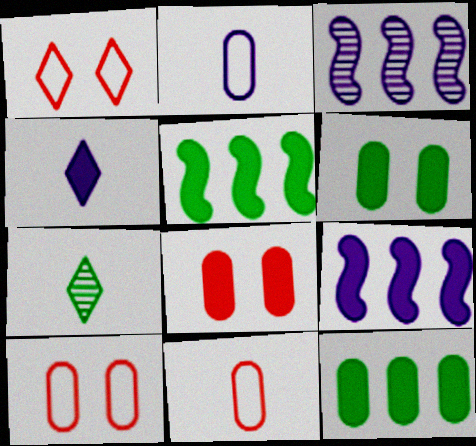[[4, 5, 8], 
[7, 9, 10]]